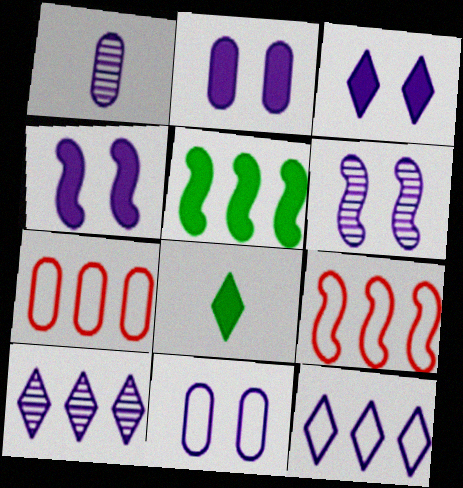[[1, 4, 12], 
[1, 6, 10], 
[2, 3, 4], 
[3, 6, 11], 
[5, 7, 10], 
[6, 7, 8]]